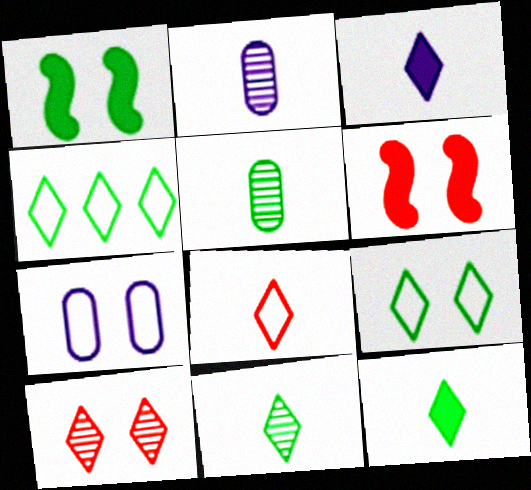[[1, 4, 5], 
[1, 7, 10], 
[2, 4, 6], 
[3, 4, 10], 
[3, 8, 11]]